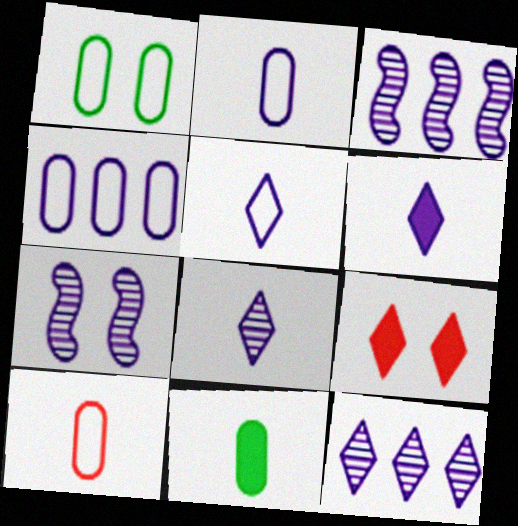[[1, 4, 10], 
[1, 7, 9], 
[4, 6, 7], 
[5, 6, 8]]